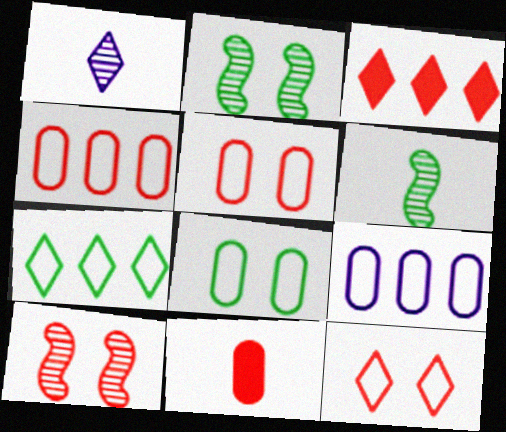[]